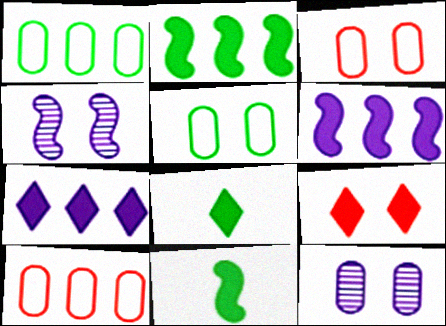[[4, 5, 9], 
[4, 8, 10], 
[7, 8, 9]]